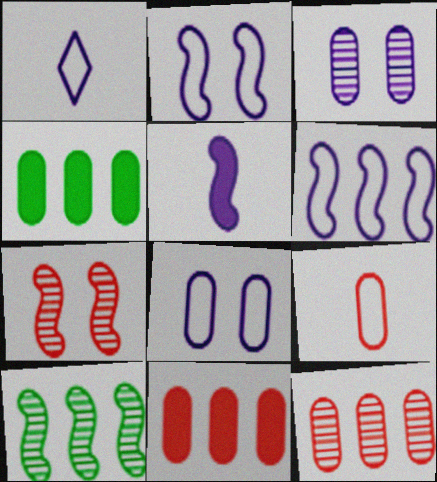[[1, 4, 7], 
[1, 6, 8], 
[3, 4, 9]]